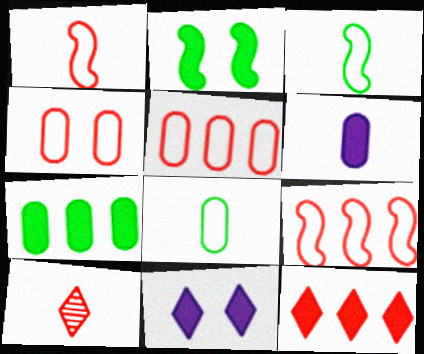[[2, 6, 12], 
[3, 6, 10]]